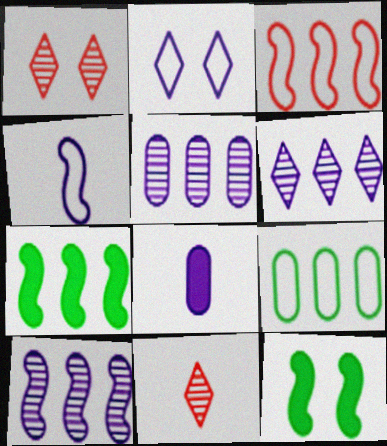[[2, 8, 10], 
[3, 7, 10], 
[5, 6, 10]]